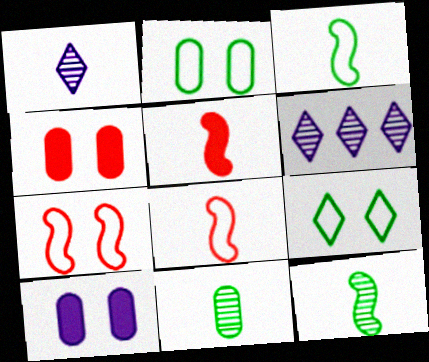[[2, 5, 6], 
[3, 4, 6]]